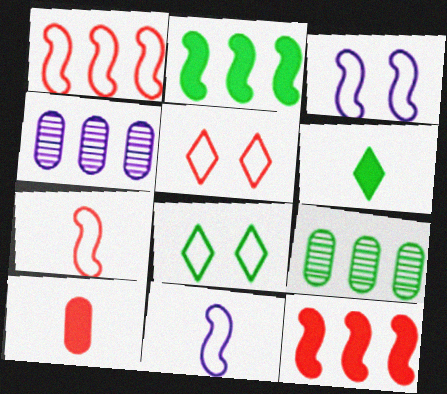[]